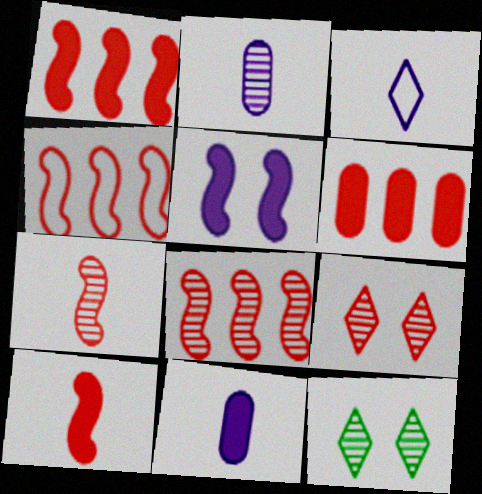[[1, 4, 8], 
[2, 8, 12], 
[4, 11, 12]]